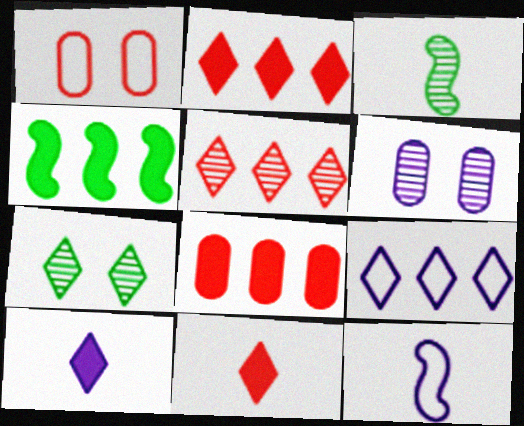[[3, 5, 6], 
[7, 8, 12], 
[7, 9, 11]]